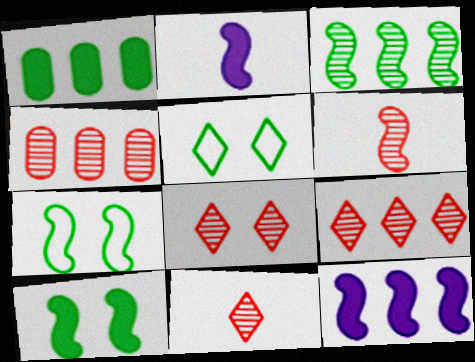[[2, 4, 5], 
[4, 6, 8], 
[6, 7, 12], 
[8, 9, 11]]